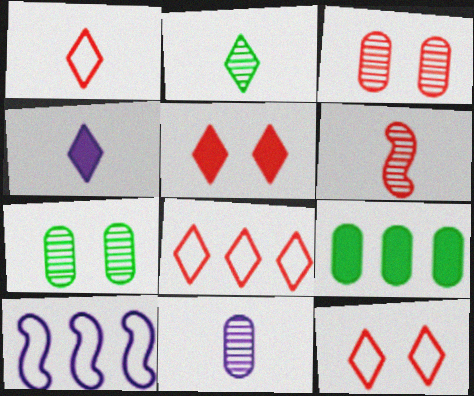[[1, 2, 4], 
[1, 8, 12], 
[2, 6, 11]]